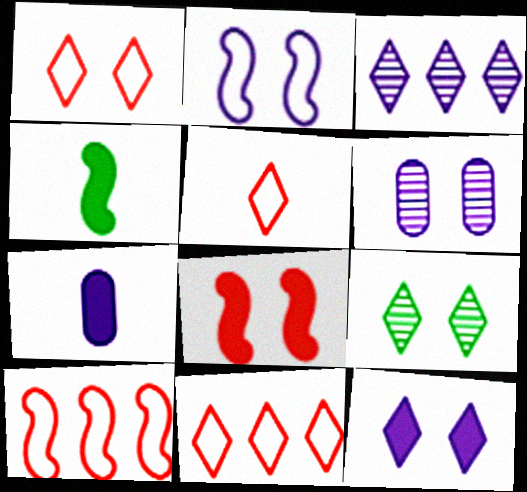[[1, 5, 11], 
[1, 9, 12], 
[2, 3, 7], 
[2, 6, 12], 
[4, 6, 11], 
[7, 9, 10]]